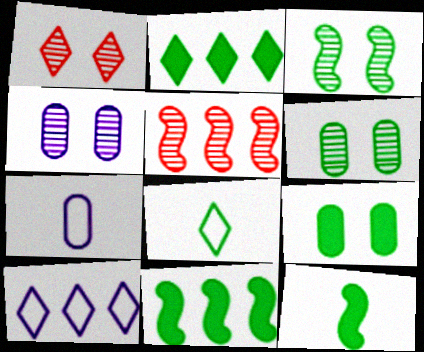[[1, 3, 4], 
[1, 7, 11], 
[2, 9, 12], 
[6, 8, 11]]